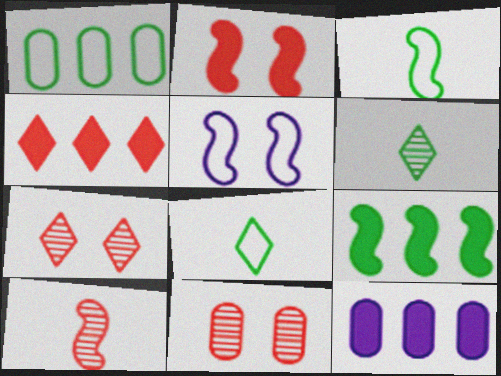[[3, 7, 12], 
[4, 9, 12], 
[5, 9, 10]]